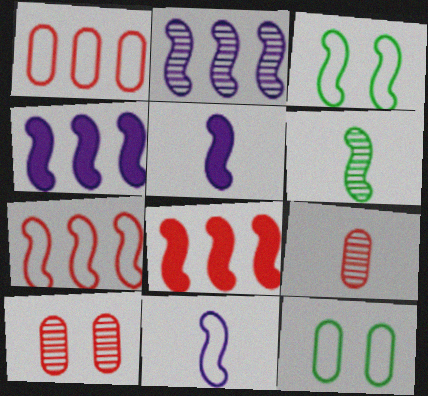[[3, 7, 11]]